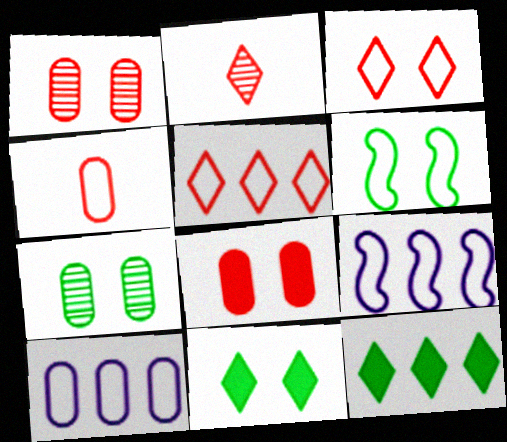[[6, 7, 11]]